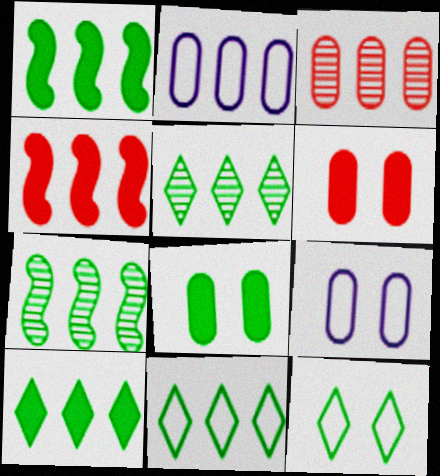[[2, 4, 5], 
[5, 10, 11]]